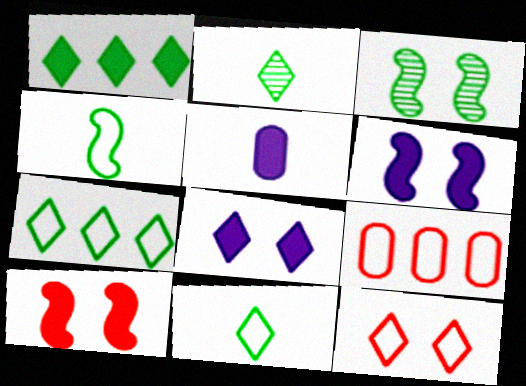[[1, 5, 10], 
[2, 6, 9]]